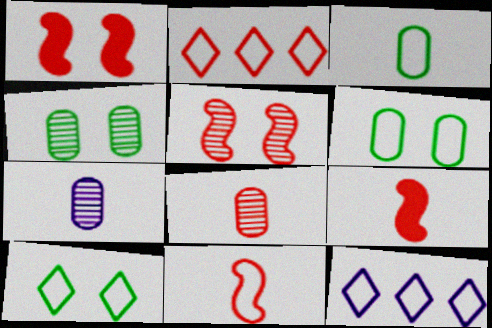[[1, 2, 8], 
[4, 9, 12], 
[6, 11, 12]]